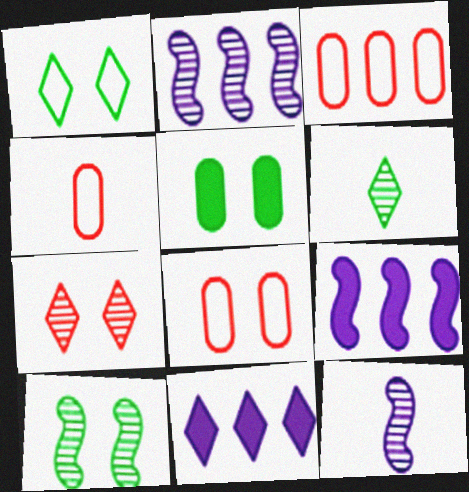[[1, 5, 10], 
[3, 4, 8], 
[4, 10, 11], 
[6, 8, 9]]